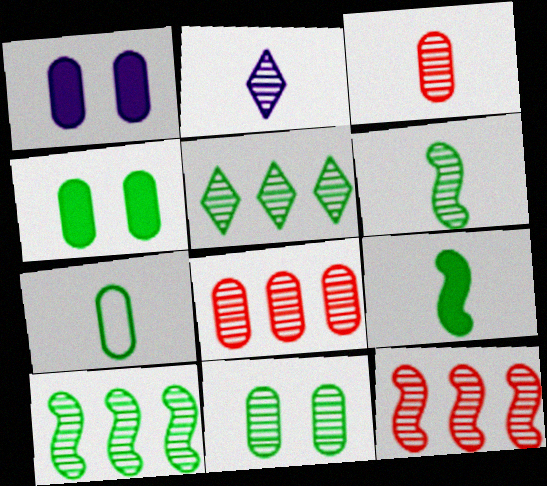[[1, 7, 8], 
[2, 3, 6], 
[2, 11, 12], 
[5, 6, 11]]